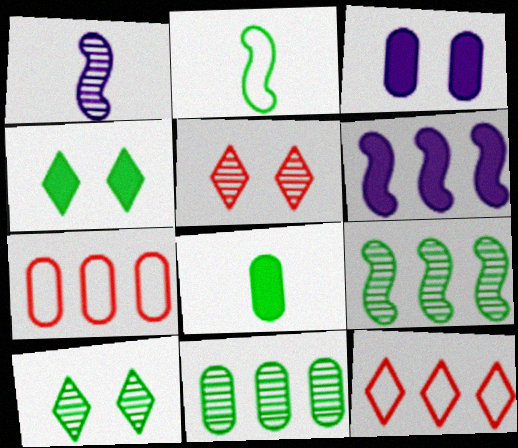[[1, 4, 7], 
[1, 5, 11], 
[2, 4, 11], 
[6, 11, 12]]